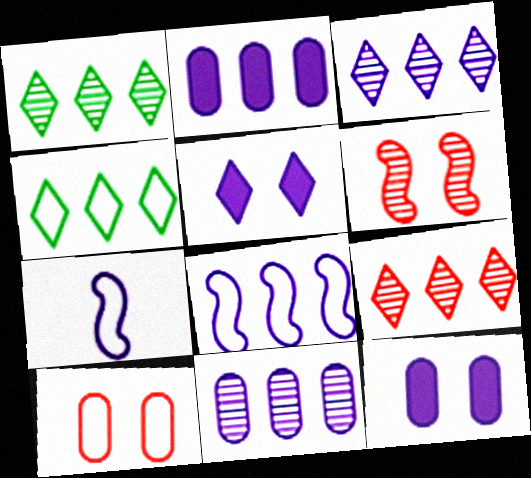[[1, 3, 9], 
[2, 3, 8], 
[3, 7, 12], 
[4, 7, 10], 
[5, 7, 11]]